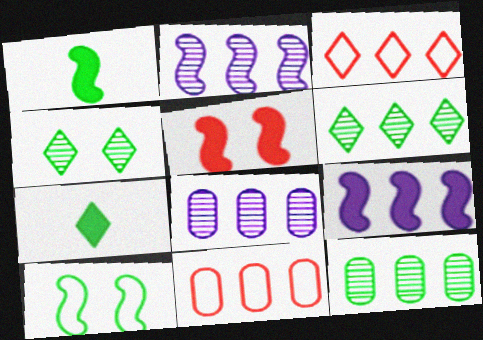[[1, 5, 9], 
[3, 9, 12], 
[6, 9, 11], 
[7, 10, 12]]